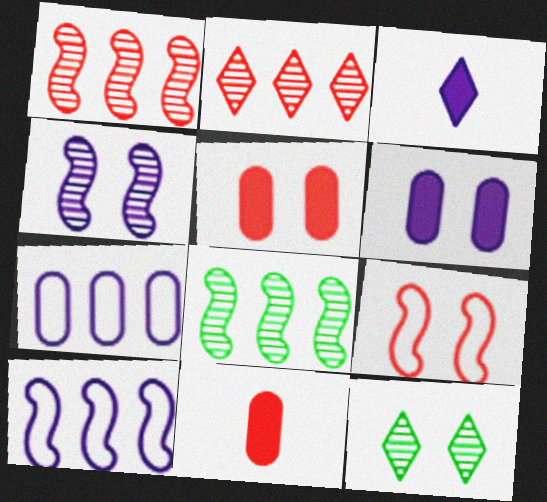[[2, 9, 11], 
[3, 4, 7], 
[6, 9, 12], 
[10, 11, 12]]